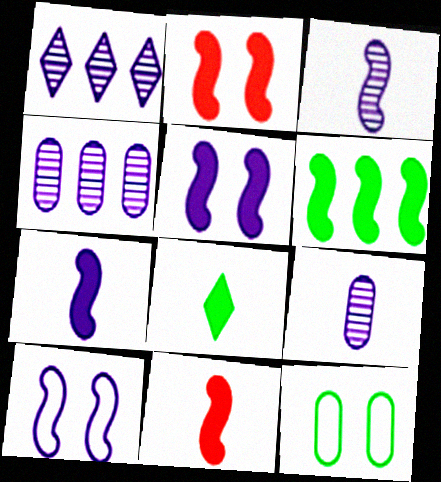[[1, 11, 12], 
[2, 6, 7], 
[5, 6, 11]]